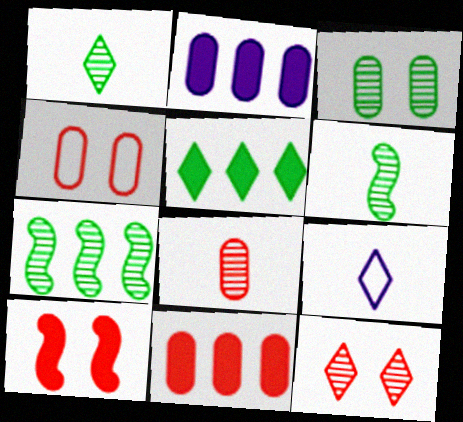[[1, 3, 7], 
[4, 8, 11], 
[4, 10, 12], 
[5, 9, 12]]